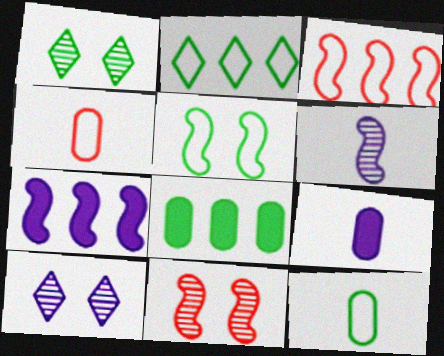[[1, 3, 9], 
[1, 4, 7], 
[2, 5, 12], 
[2, 9, 11]]